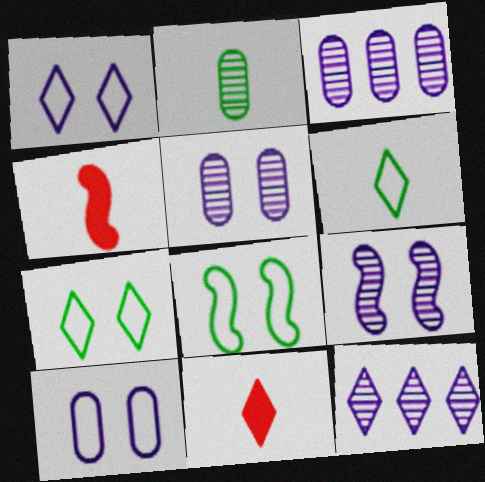[[3, 4, 7], 
[3, 8, 11], 
[7, 11, 12]]